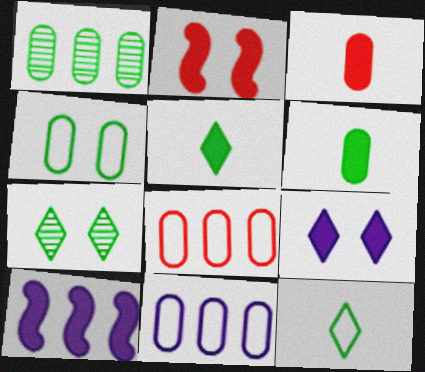[[1, 4, 6]]